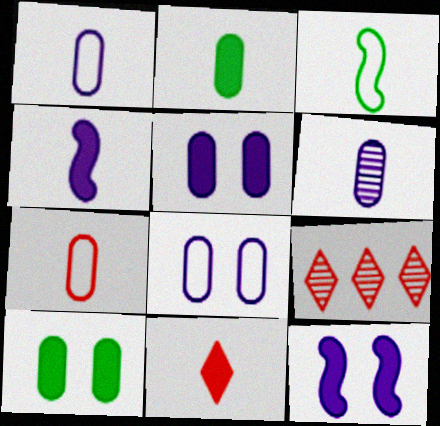[[2, 4, 11], 
[2, 6, 7], 
[3, 5, 9], 
[3, 6, 11]]